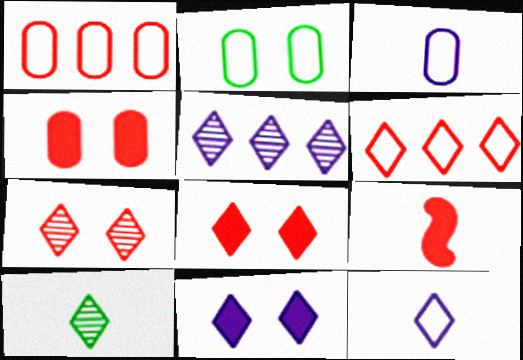[[1, 2, 3], 
[1, 7, 9], 
[2, 5, 9], 
[3, 9, 10], 
[5, 7, 10], 
[5, 11, 12], 
[6, 10, 11]]